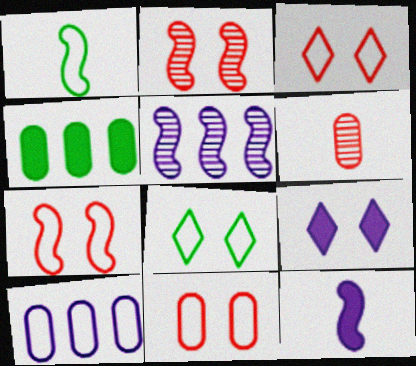[[1, 3, 10], 
[3, 7, 11]]